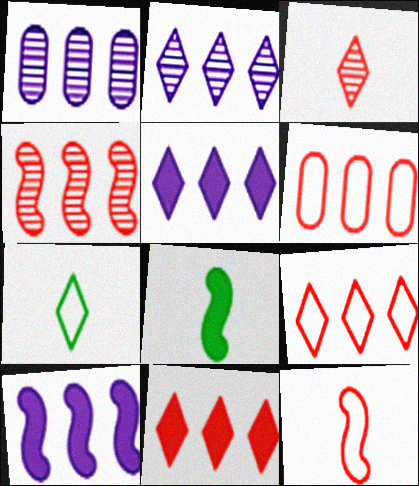[[4, 6, 11]]